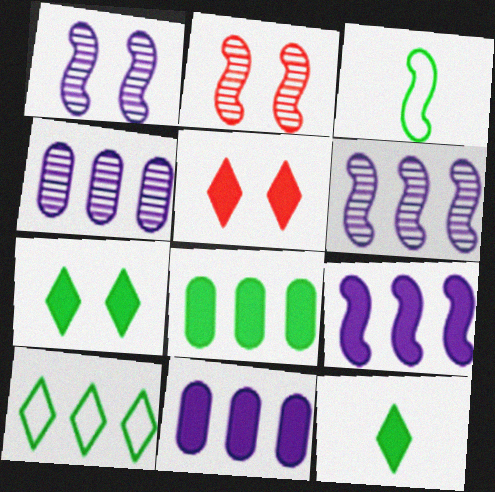[[2, 3, 9], 
[3, 4, 5]]